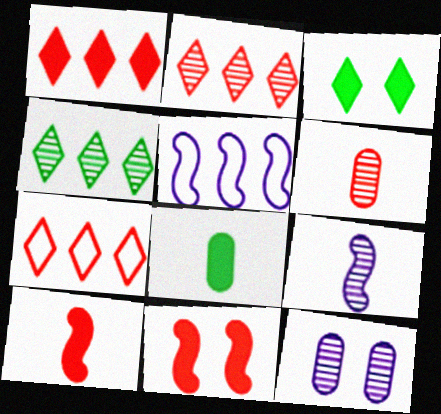[[1, 2, 7], 
[3, 5, 6], 
[6, 7, 11]]